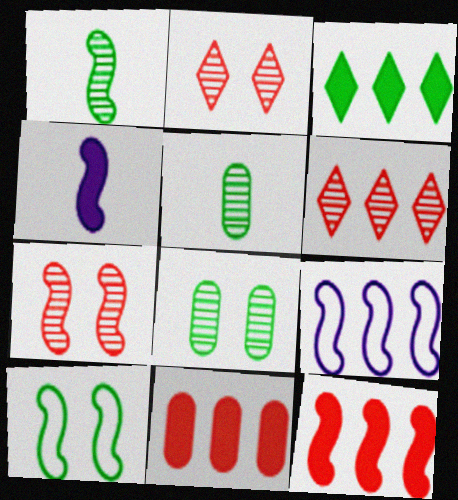[[3, 5, 10]]